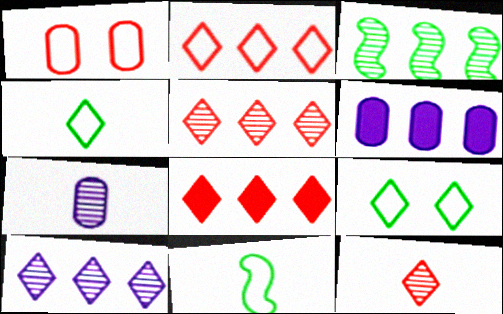[[2, 3, 6], 
[2, 5, 8]]